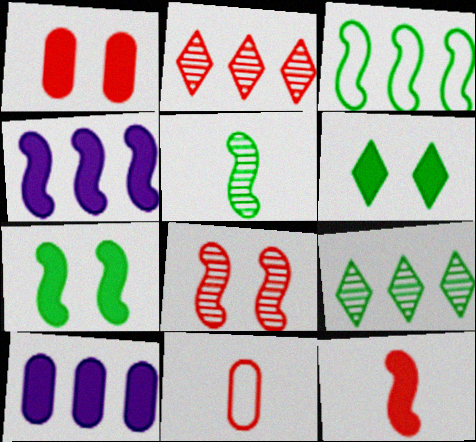[[2, 3, 10], 
[3, 5, 7], 
[4, 7, 12], 
[6, 10, 12]]